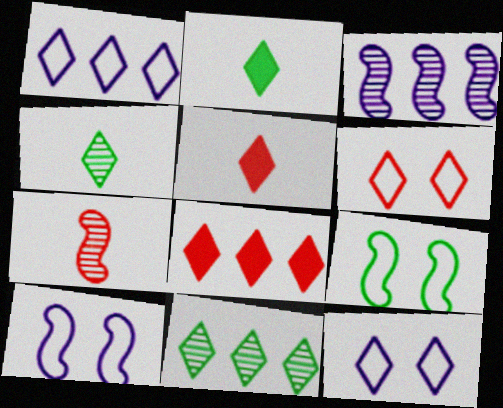[[1, 8, 11], 
[4, 8, 12], 
[5, 11, 12]]